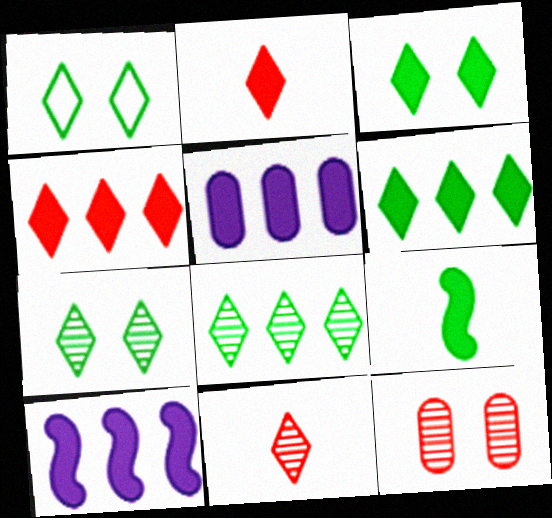[[1, 3, 7]]